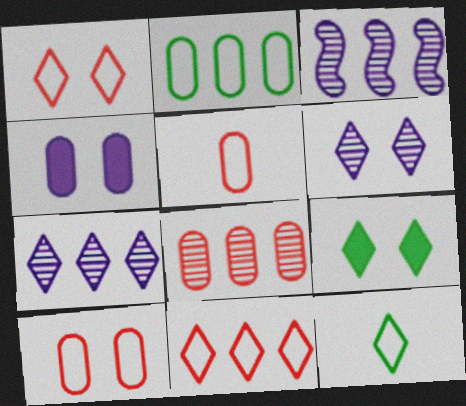[[1, 6, 9], 
[3, 5, 9]]